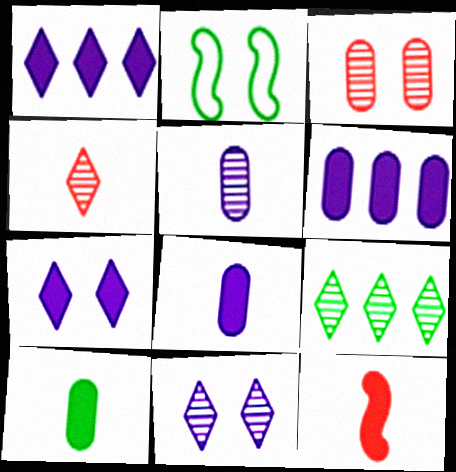[[2, 3, 7], 
[2, 4, 6], 
[2, 9, 10], 
[4, 9, 11]]